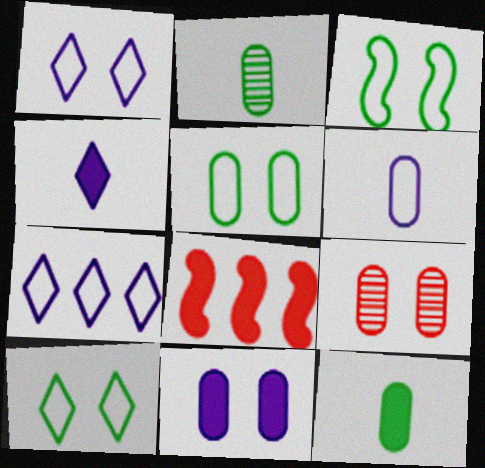[[1, 2, 8], 
[3, 5, 10], 
[5, 9, 11]]